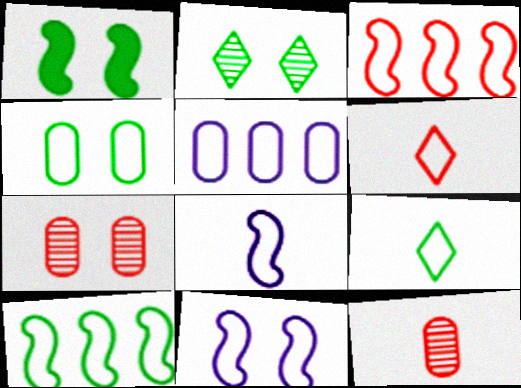[[1, 2, 4], 
[4, 9, 10]]